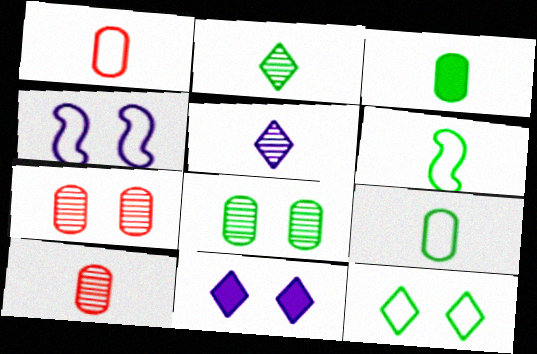[[2, 3, 6]]